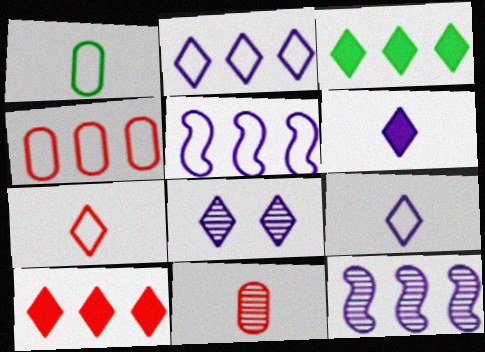[[2, 6, 8], 
[3, 4, 12], 
[3, 7, 8]]